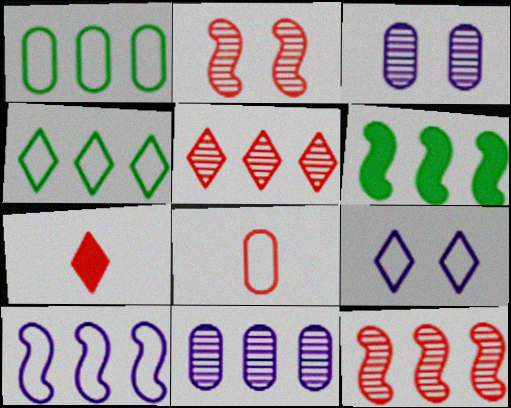[[6, 10, 12]]